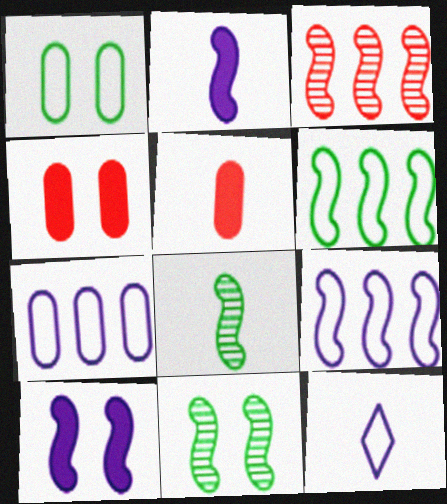[[5, 8, 12]]